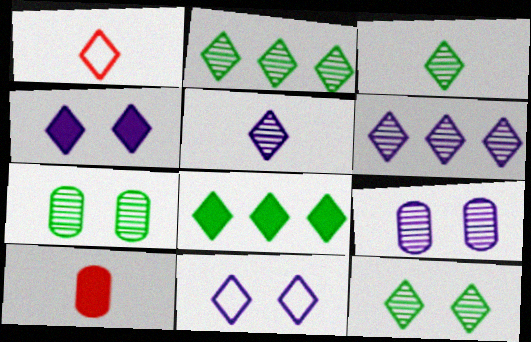[[1, 2, 4], 
[2, 3, 12]]